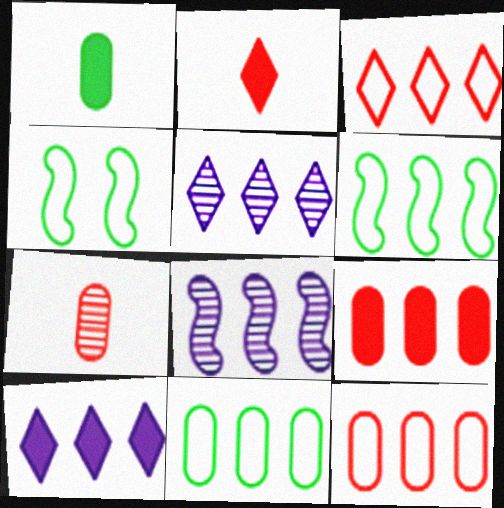[[4, 7, 10], 
[5, 6, 9]]